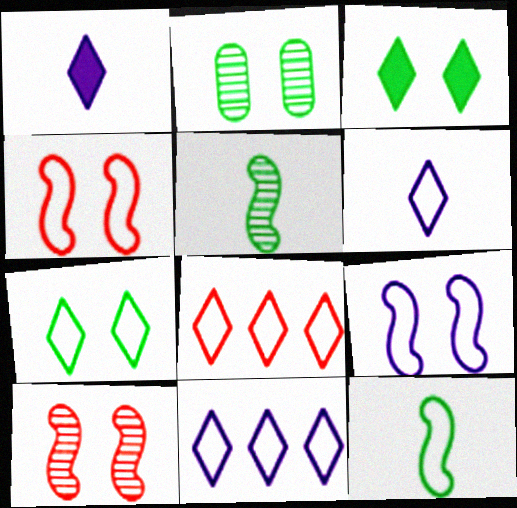[[6, 7, 8]]